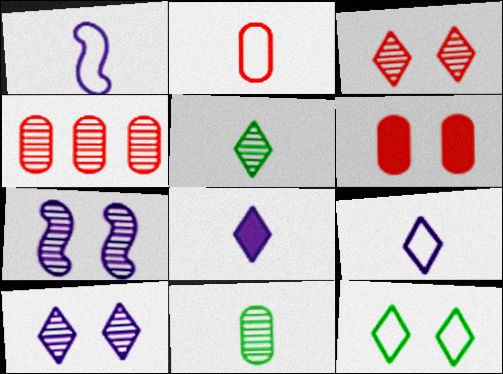[[2, 4, 6], 
[4, 5, 7], 
[6, 7, 12]]